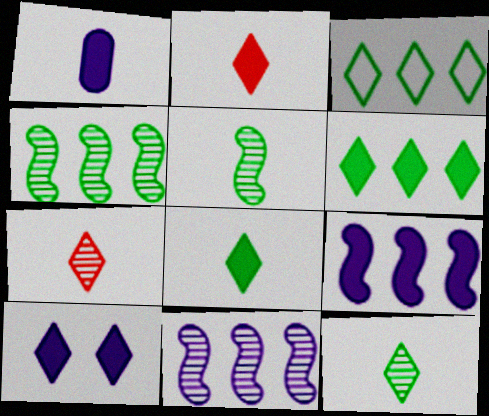[[1, 9, 10], 
[2, 6, 10], 
[3, 7, 10]]